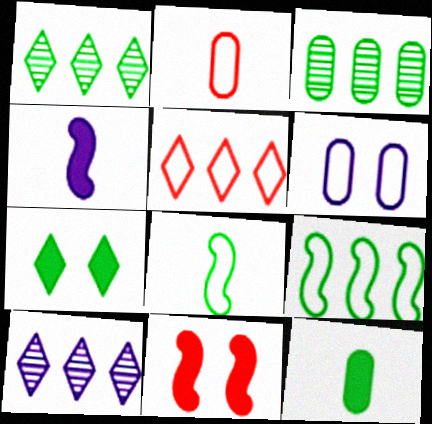[[3, 7, 8], 
[4, 6, 10], 
[5, 6, 8]]